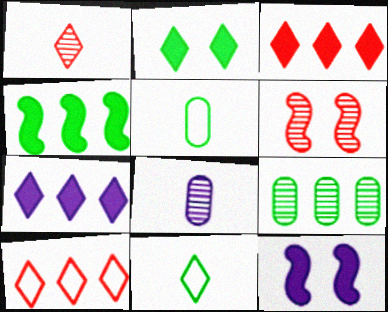[[5, 6, 7]]